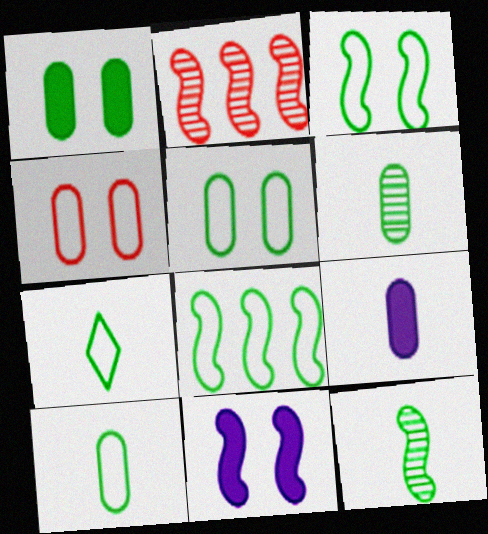[[5, 7, 8]]